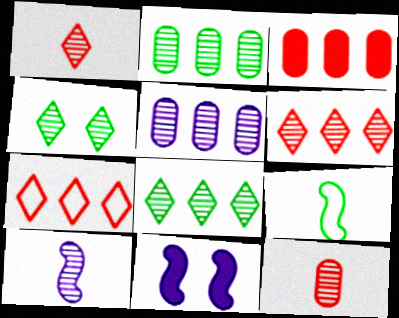[]